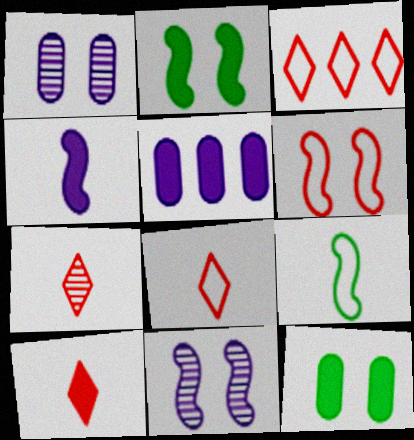[[2, 5, 10], 
[2, 6, 11], 
[7, 8, 10]]